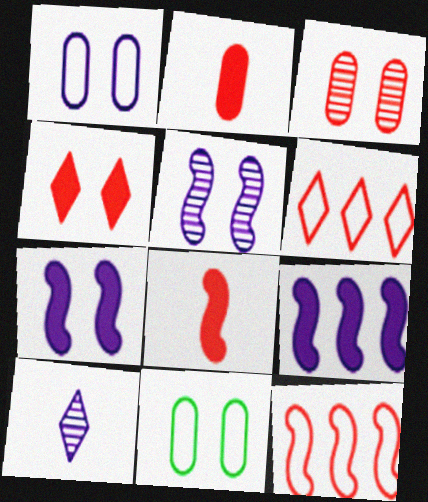[[1, 9, 10], 
[3, 6, 8], 
[4, 5, 11]]